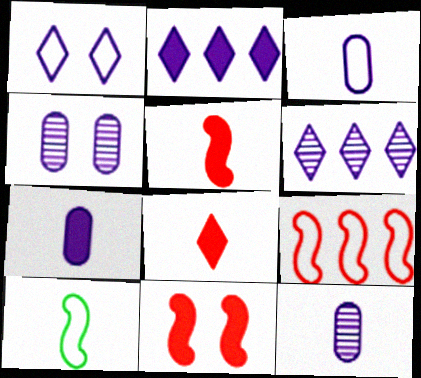[[3, 7, 12], 
[8, 10, 12]]